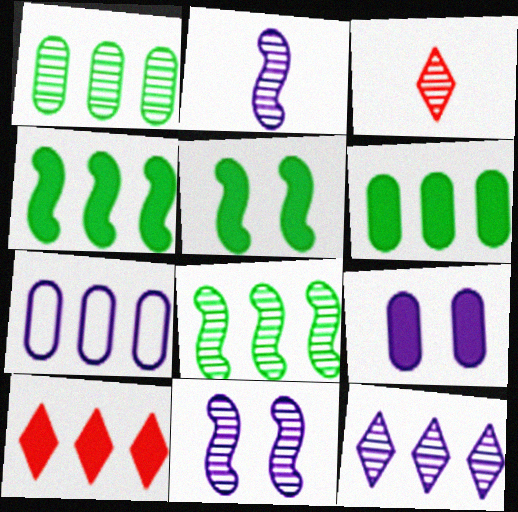[[1, 3, 11], 
[3, 5, 7], 
[7, 8, 10]]